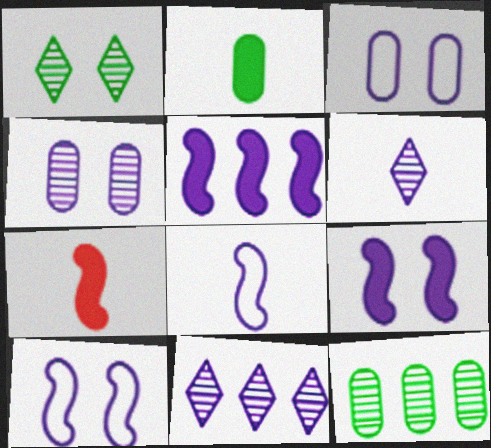[[3, 5, 6]]